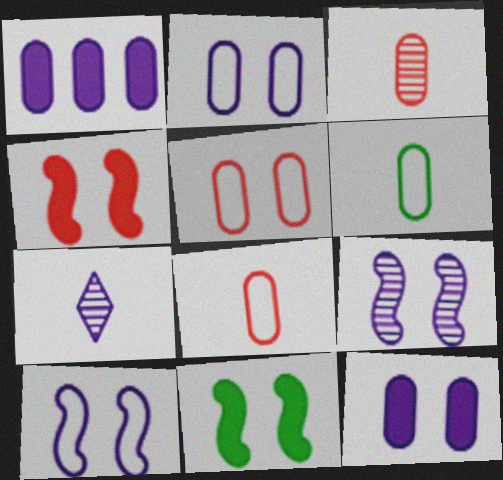[[1, 7, 10]]